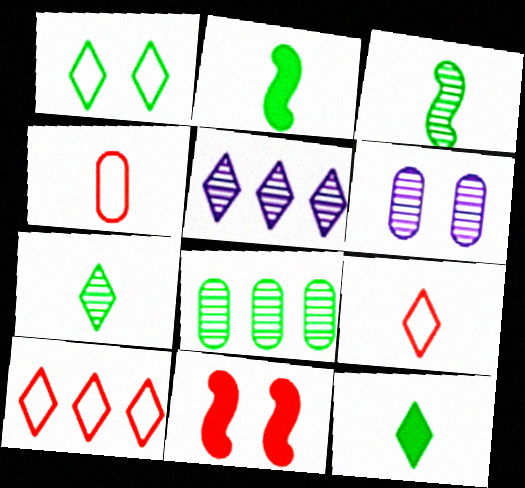[[1, 2, 8], 
[1, 6, 11], 
[2, 6, 10]]